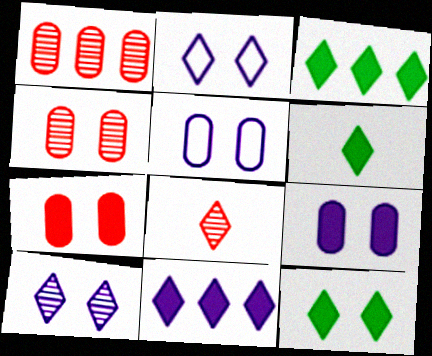[[2, 3, 8], 
[3, 6, 12]]